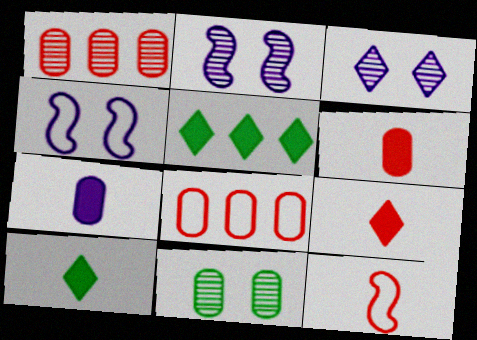[[1, 4, 10], 
[2, 8, 10], 
[7, 8, 11]]